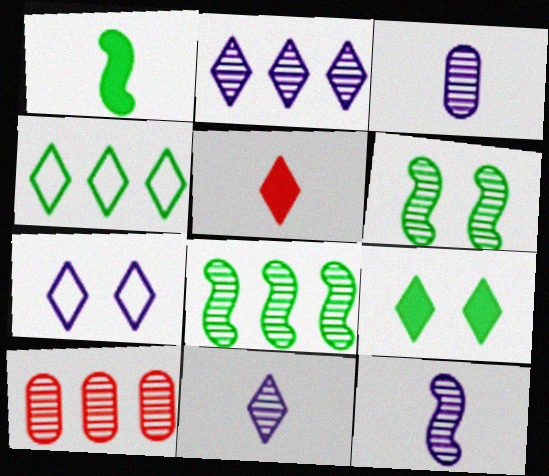[[1, 7, 10], 
[2, 8, 10], 
[3, 11, 12], 
[6, 10, 11]]